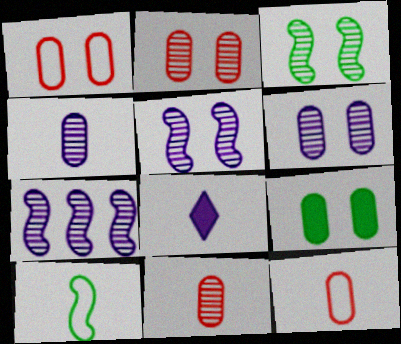[[1, 6, 9], 
[8, 10, 11]]